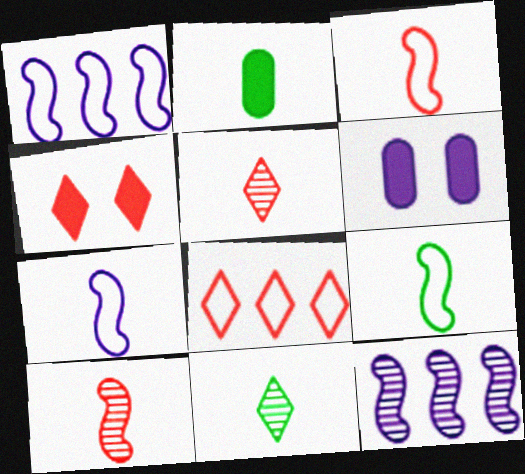[[2, 5, 7], 
[2, 9, 11], 
[3, 7, 9], 
[4, 5, 8]]